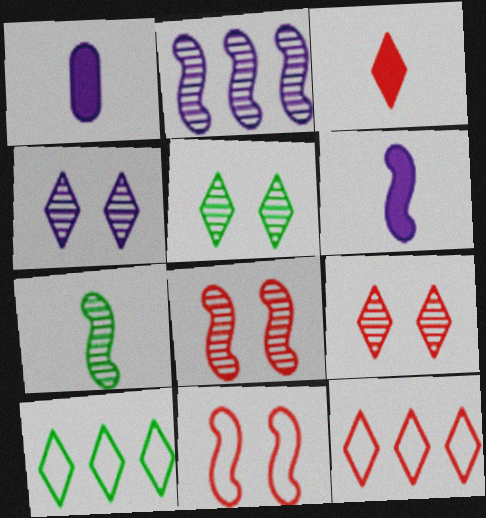[[1, 8, 10], 
[2, 7, 8], 
[3, 4, 10], 
[3, 9, 12], 
[4, 5, 9]]